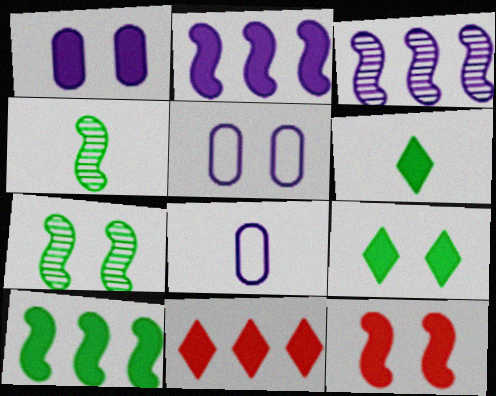[[1, 9, 12], 
[4, 5, 11], 
[7, 8, 11]]